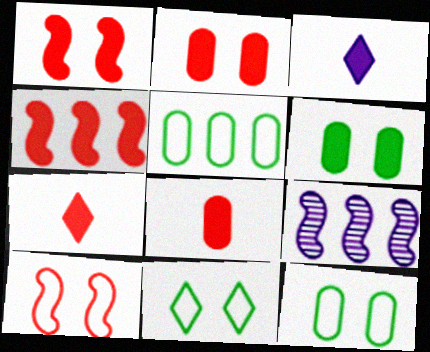[[2, 4, 7], 
[3, 4, 6], 
[7, 9, 12], 
[8, 9, 11]]